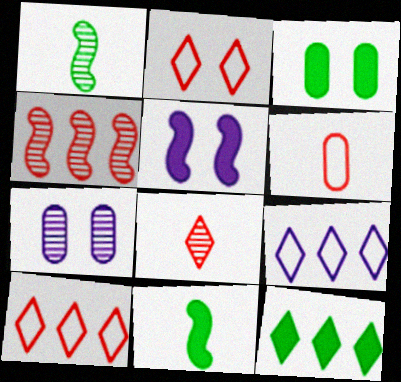[[3, 11, 12], 
[7, 10, 11]]